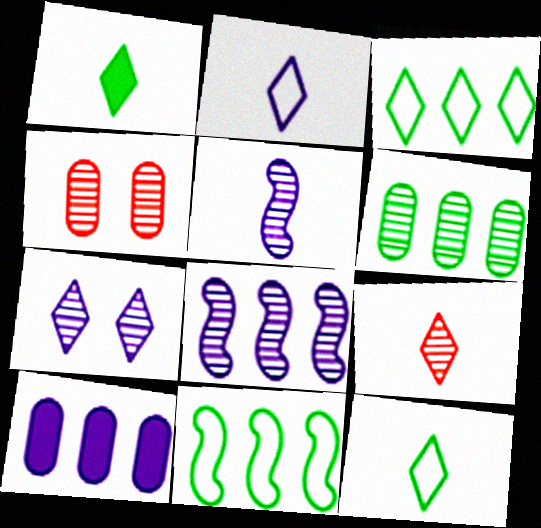[[1, 2, 9]]